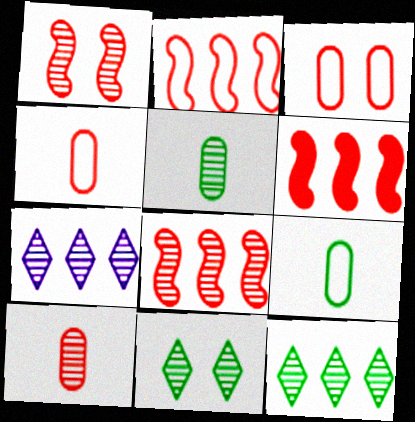[[1, 5, 7], 
[2, 6, 8]]